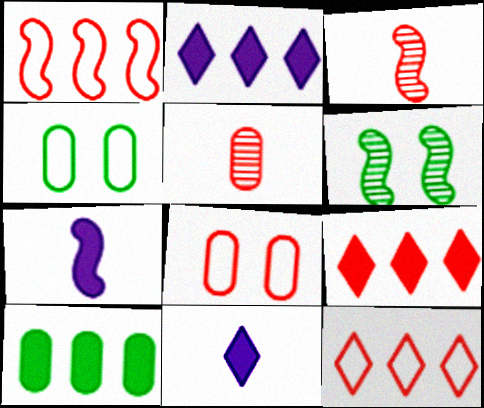[[1, 6, 7], 
[2, 3, 4], 
[3, 8, 9]]